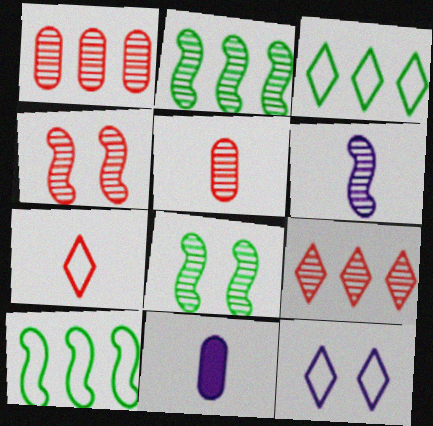[[2, 4, 6], 
[3, 4, 11], 
[3, 7, 12], 
[4, 5, 9]]